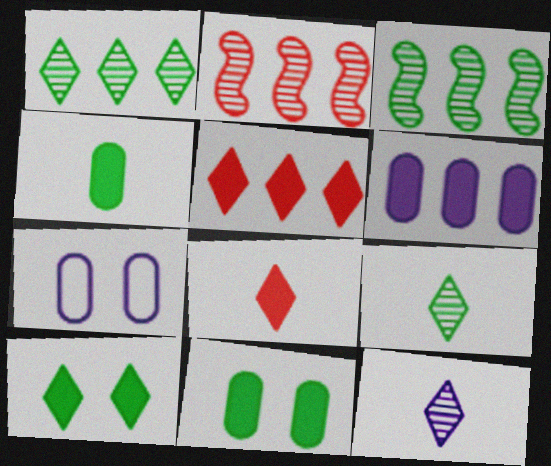[[3, 7, 8]]